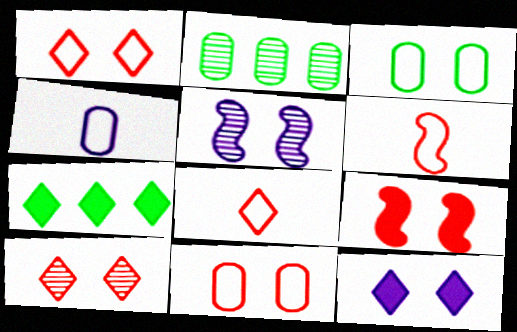[[2, 6, 12], 
[9, 10, 11]]